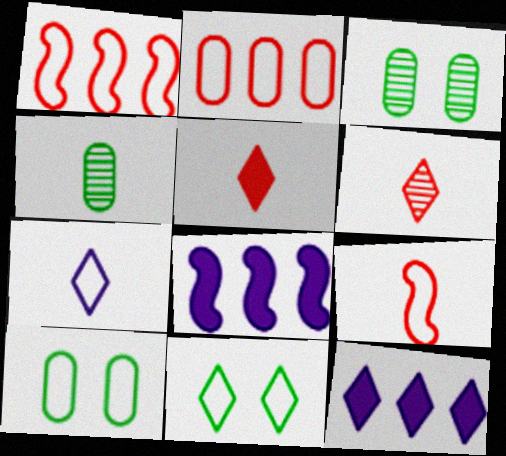[[1, 7, 10], 
[3, 9, 12], 
[6, 8, 10], 
[6, 11, 12]]